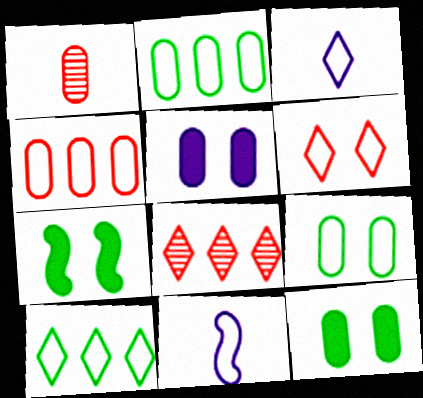[[1, 2, 5], 
[2, 6, 11], 
[3, 6, 10], 
[8, 11, 12]]